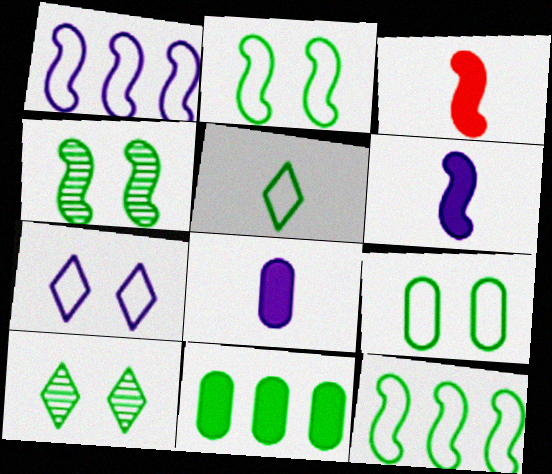[[1, 3, 4], 
[4, 5, 11], 
[5, 9, 12]]